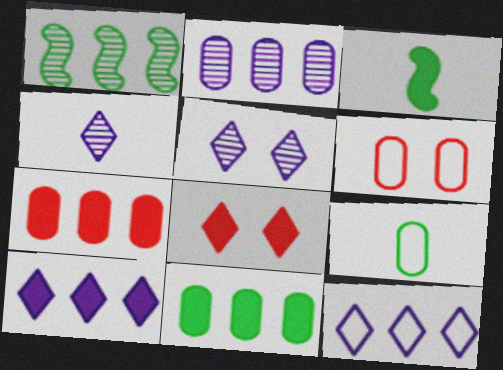[[1, 7, 12]]